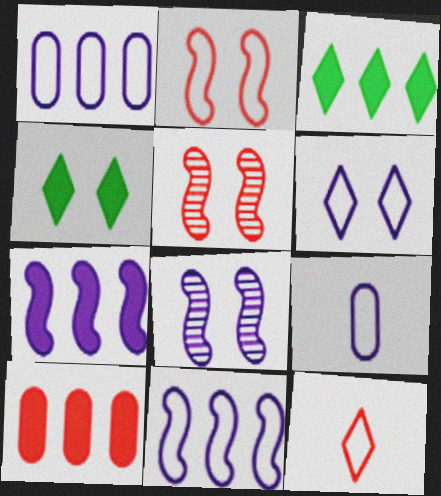[[3, 5, 9], 
[3, 7, 10], 
[5, 10, 12], 
[6, 9, 11]]